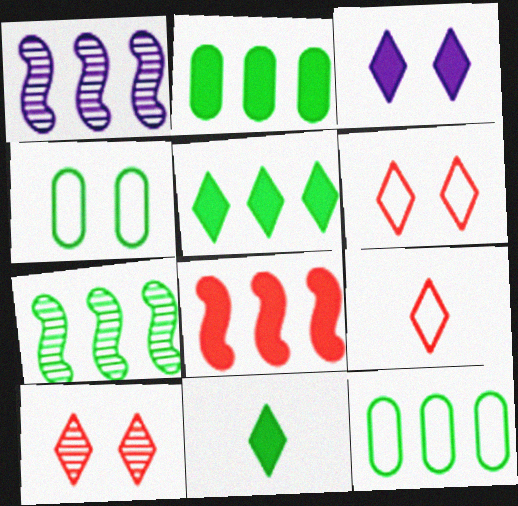[[4, 7, 11], 
[5, 7, 12]]